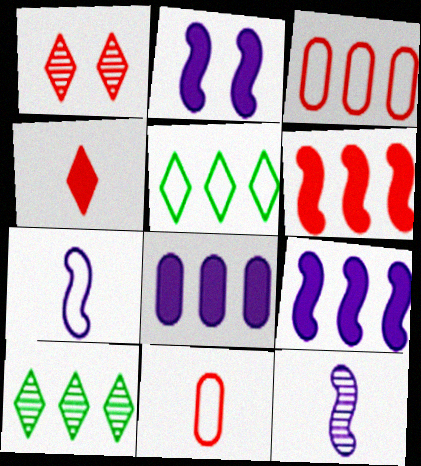[[1, 6, 11], 
[2, 10, 11], 
[3, 9, 10]]